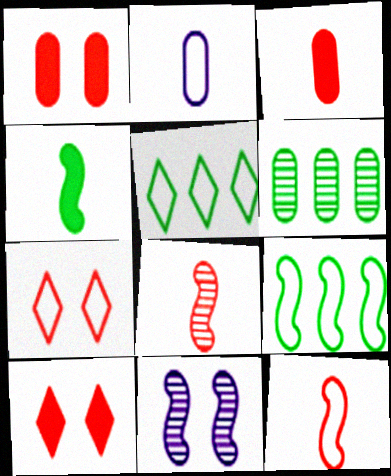[[1, 2, 6], 
[2, 7, 9], 
[3, 5, 11]]